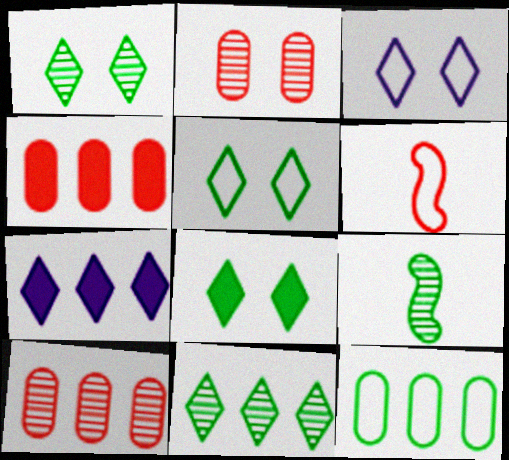[[1, 5, 8], 
[3, 4, 9], 
[3, 6, 12], 
[8, 9, 12]]